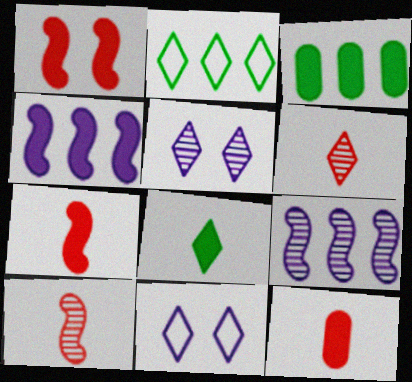[[3, 10, 11]]